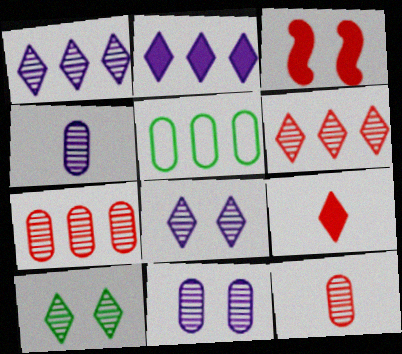[]